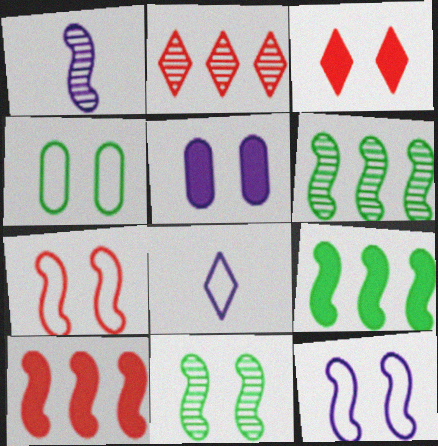[[1, 7, 9]]